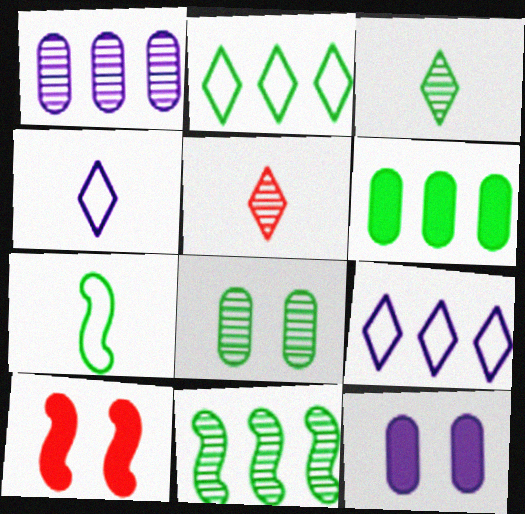[[2, 6, 11], 
[3, 8, 11]]